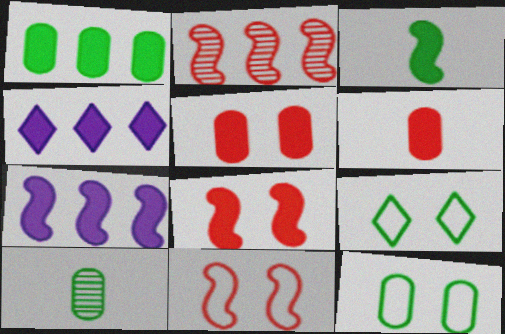[[1, 10, 12], 
[3, 4, 5], 
[3, 7, 8], 
[4, 10, 11]]